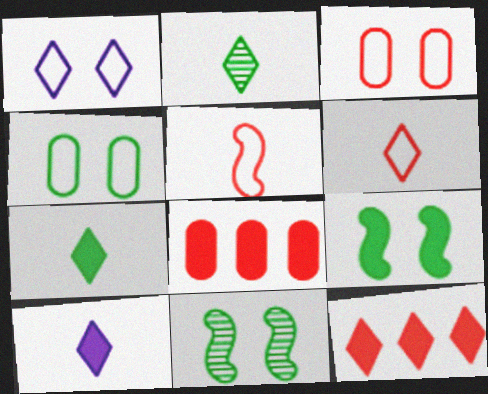[[1, 2, 12], 
[2, 6, 10], 
[8, 9, 10]]